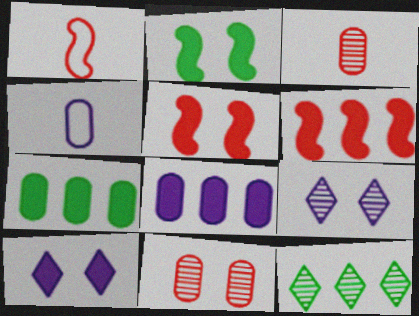[[1, 7, 9], 
[4, 5, 12], 
[4, 7, 11]]